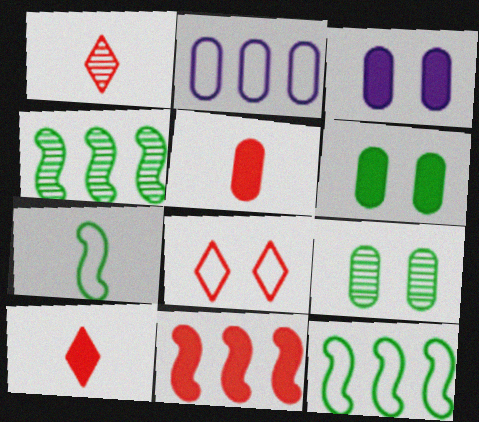[[1, 3, 12], 
[2, 5, 9], 
[2, 7, 8]]